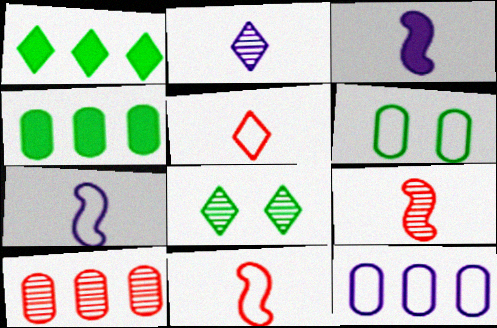[[4, 10, 12]]